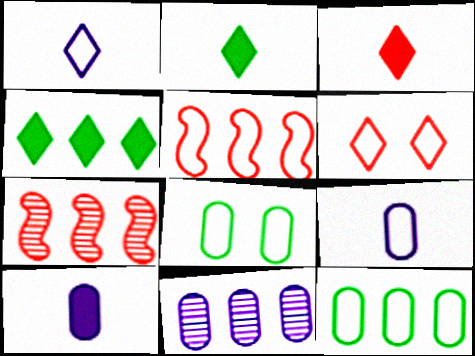[[1, 5, 8], 
[4, 5, 11]]